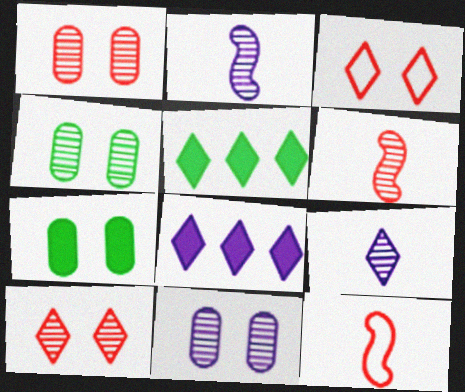[[1, 4, 11], 
[3, 5, 9], 
[4, 8, 12], 
[5, 11, 12]]